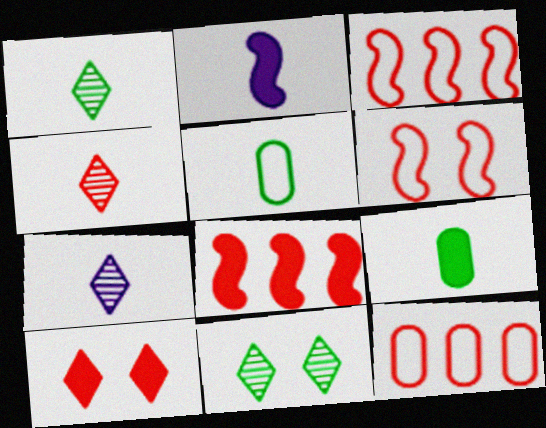[[1, 4, 7], 
[2, 4, 5], 
[2, 11, 12]]